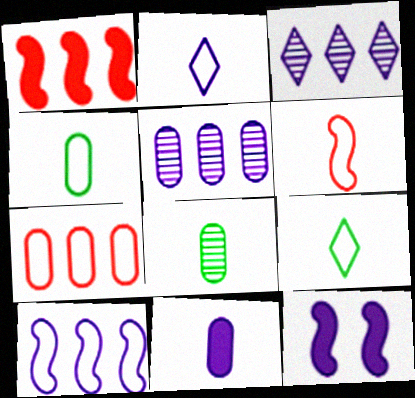[[2, 4, 6], 
[2, 5, 12]]